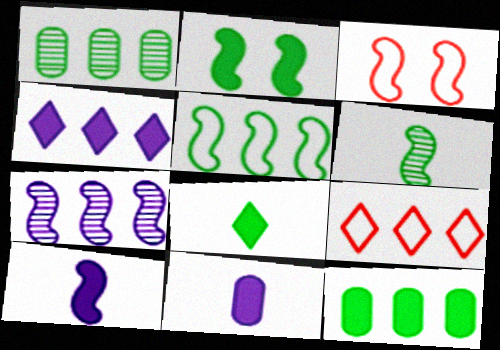[[2, 5, 6], 
[2, 8, 12], 
[7, 9, 12]]